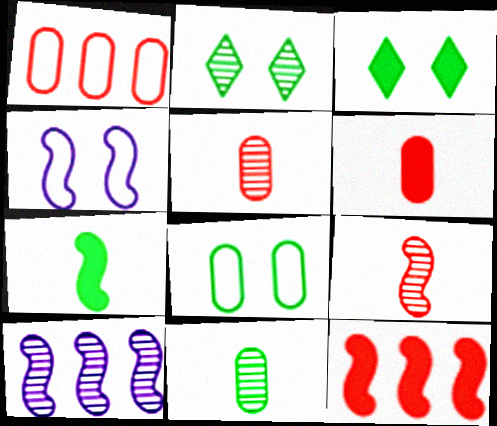[[2, 5, 10]]